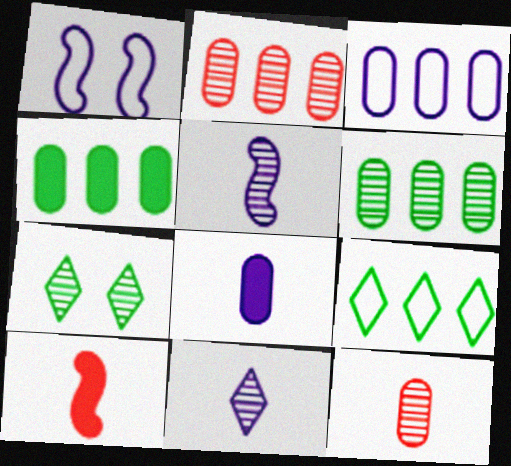[[2, 3, 4], 
[2, 5, 7], 
[3, 7, 10]]